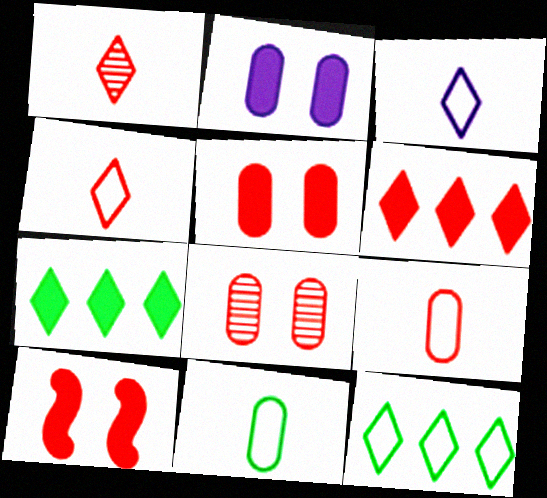[]